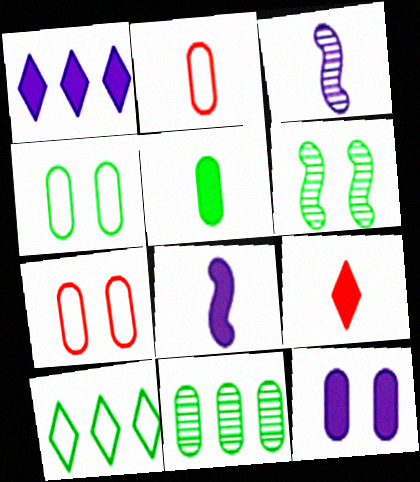[[1, 2, 6], 
[1, 8, 12], 
[2, 11, 12], 
[4, 5, 11], 
[5, 6, 10], 
[5, 8, 9]]